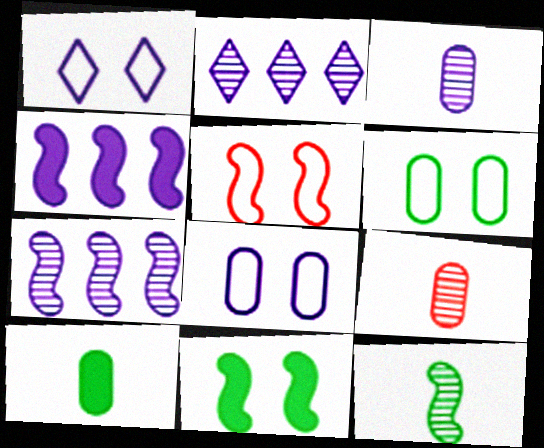[[1, 3, 4], 
[1, 5, 6], 
[2, 5, 10], 
[4, 5, 12]]